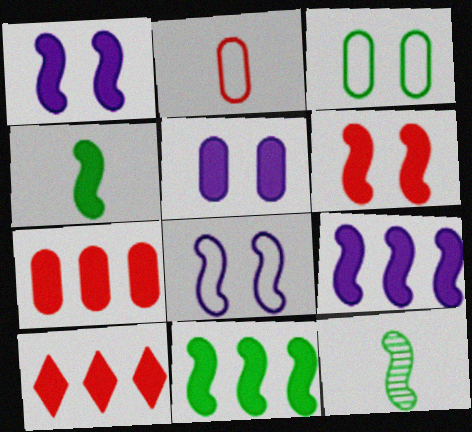[[4, 5, 10], 
[4, 6, 9]]